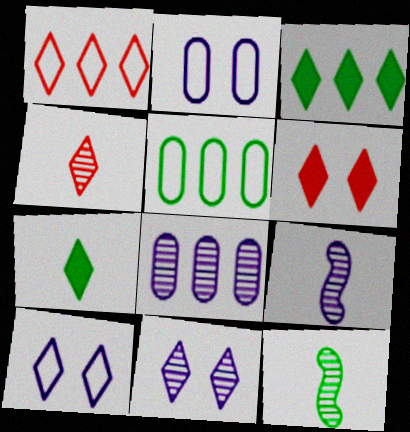[[1, 4, 6], 
[1, 7, 11], 
[3, 4, 10], 
[5, 6, 9], 
[8, 9, 11]]